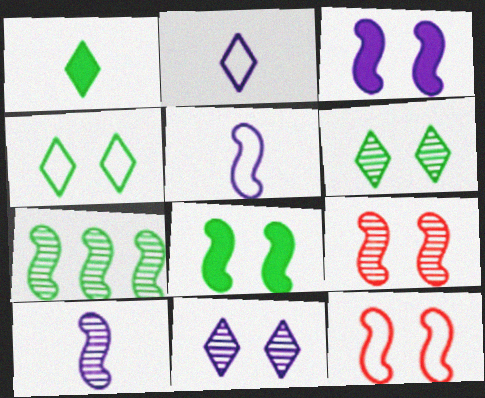[[7, 9, 10]]